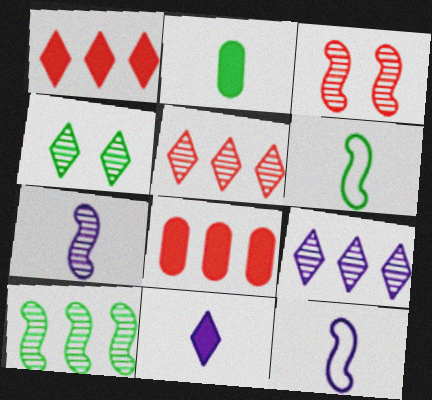[[3, 7, 10], 
[4, 8, 12]]